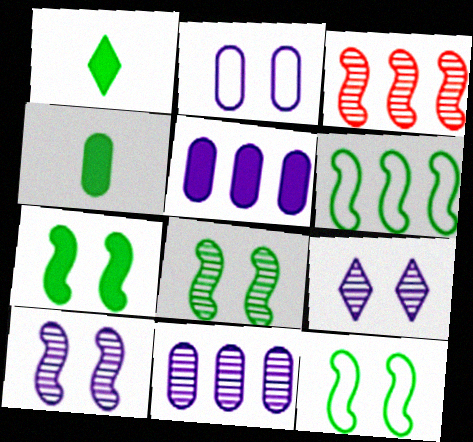[[1, 2, 3], 
[7, 8, 12]]